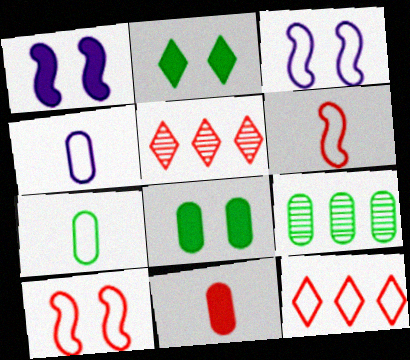[[1, 5, 7], 
[3, 7, 12], 
[5, 10, 11], 
[7, 8, 9]]